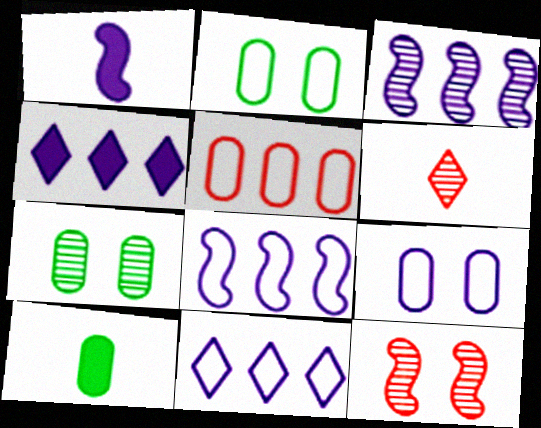[[3, 6, 7], 
[10, 11, 12]]